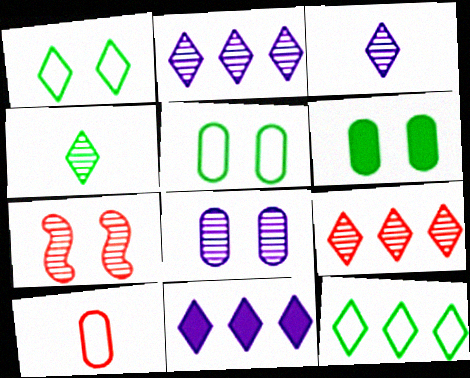[[9, 11, 12]]